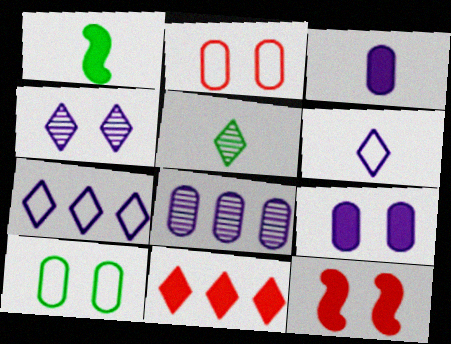[[1, 9, 11], 
[4, 10, 12]]